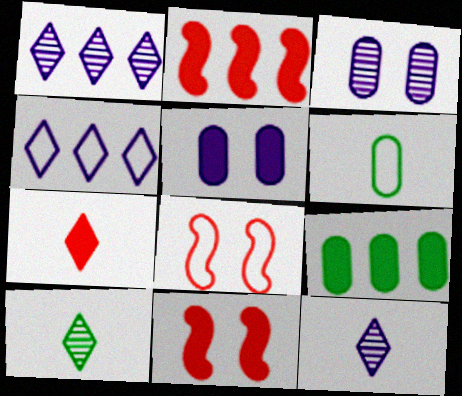[[1, 6, 11], 
[4, 6, 8], 
[8, 9, 12]]